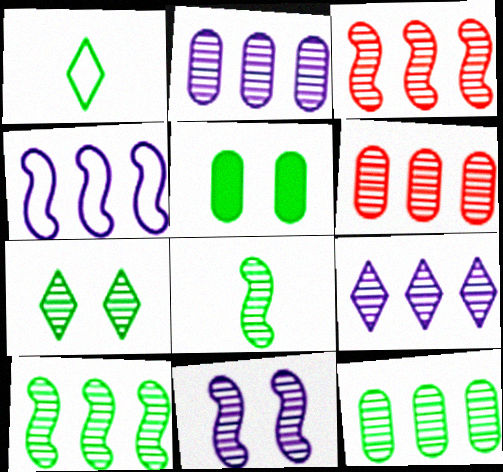[[1, 5, 10], 
[2, 6, 12], 
[3, 8, 11], 
[3, 9, 12], 
[6, 9, 10], 
[7, 8, 12]]